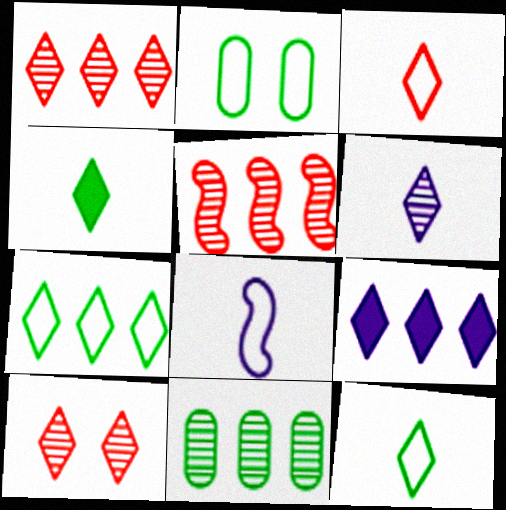[[1, 7, 9], 
[3, 4, 6], 
[9, 10, 12]]